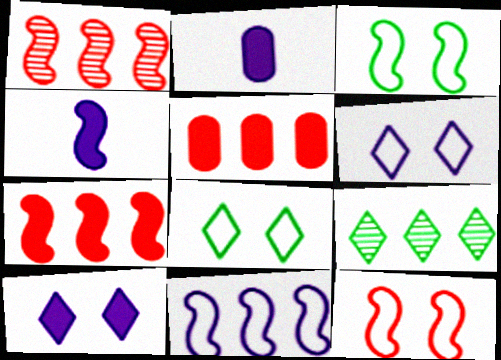[[1, 2, 8], 
[1, 3, 4], 
[2, 9, 12], 
[5, 9, 11]]